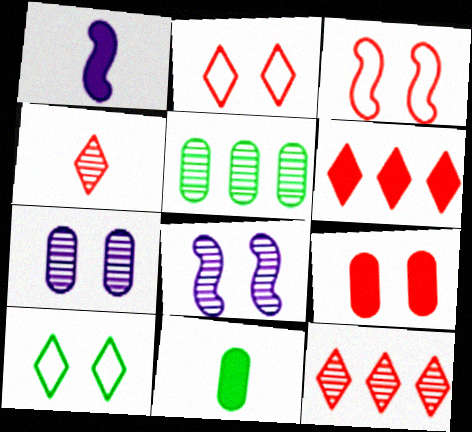[[1, 2, 5], 
[2, 4, 6], 
[4, 5, 8], 
[8, 9, 10]]